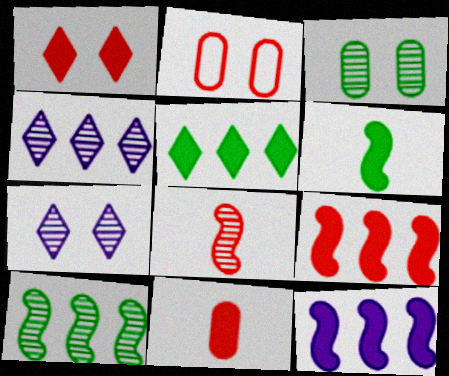[[1, 9, 11], 
[2, 4, 6], 
[3, 4, 8]]